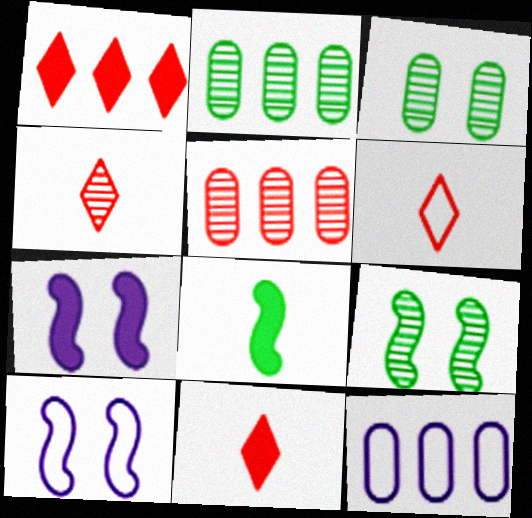[[2, 6, 7], 
[2, 10, 11], 
[4, 6, 11], 
[9, 11, 12]]